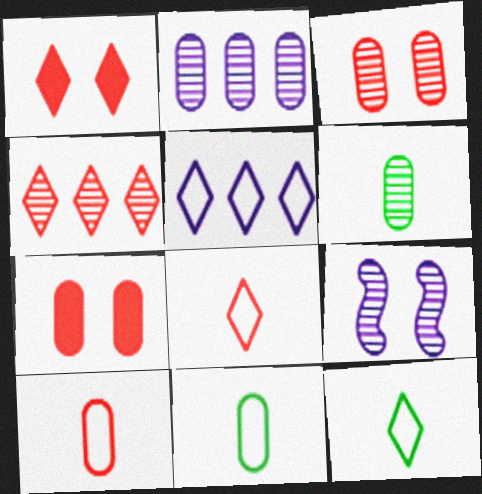[[1, 4, 8], 
[2, 3, 6], 
[2, 7, 11], 
[4, 6, 9]]